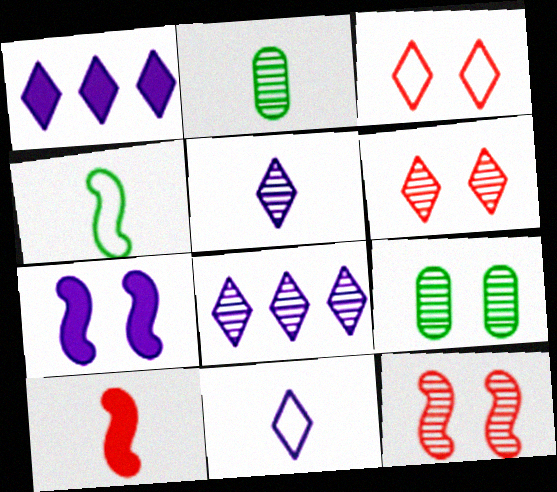[[2, 8, 12], 
[2, 10, 11], 
[3, 7, 9]]